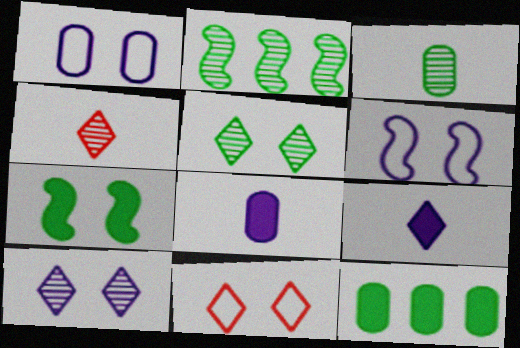[[2, 3, 5], 
[2, 8, 11], 
[4, 6, 12]]